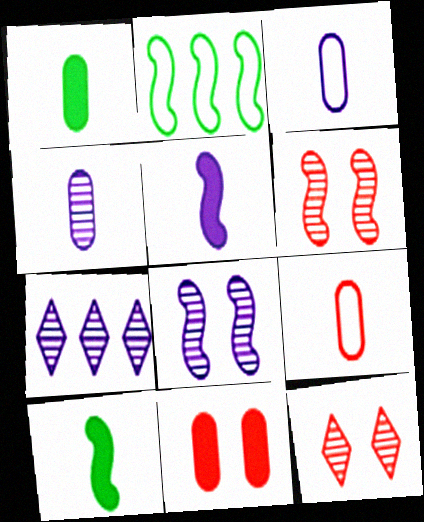[[1, 4, 9], 
[2, 5, 6], 
[4, 7, 8]]